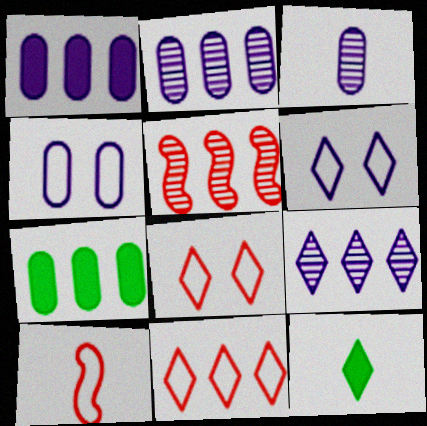[[1, 3, 4], 
[3, 10, 12], 
[4, 5, 12], 
[8, 9, 12]]